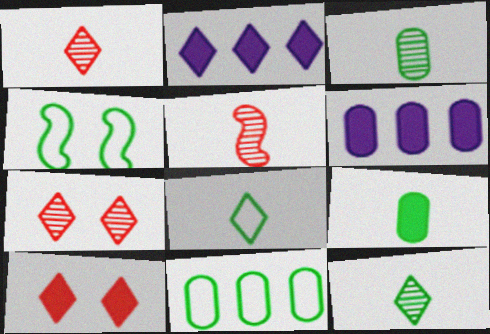[[1, 4, 6], 
[2, 7, 8], 
[4, 8, 11]]